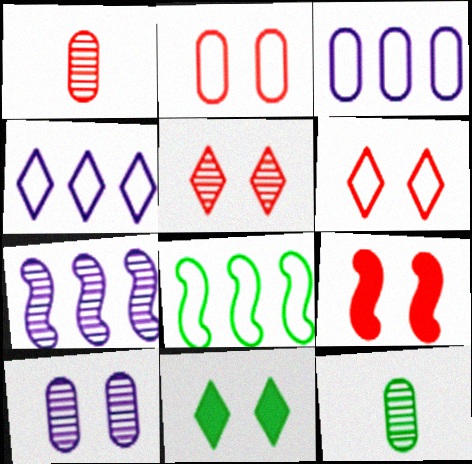[[2, 5, 9], 
[4, 9, 12], 
[5, 7, 12], 
[8, 11, 12]]